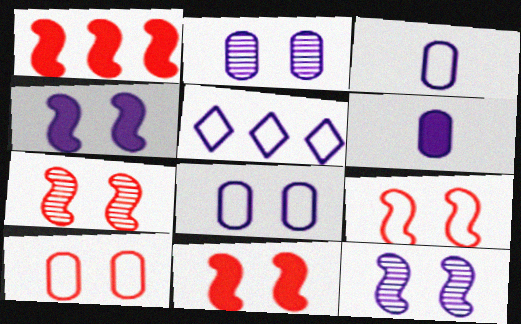[[5, 6, 12], 
[7, 9, 11]]